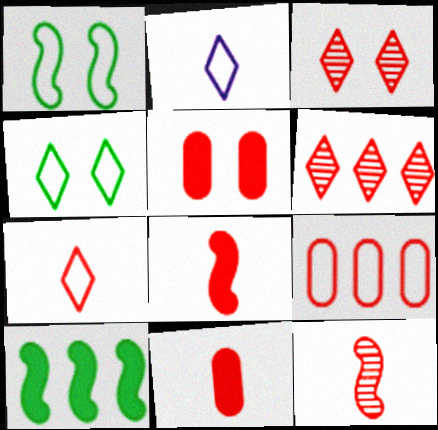[[1, 2, 9], 
[3, 8, 9], 
[7, 11, 12]]